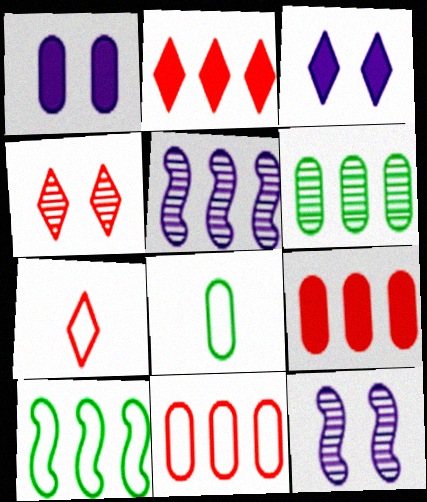[[2, 4, 7], 
[2, 8, 12]]